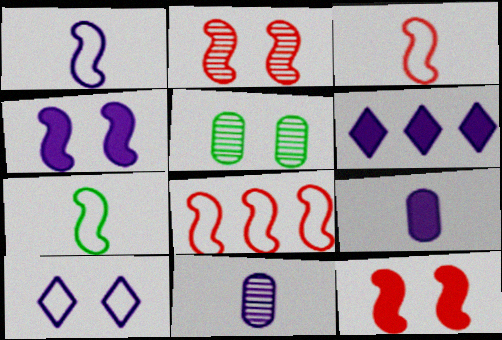[[1, 3, 7], 
[3, 5, 6], 
[4, 6, 9], 
[5, 10, 12]]